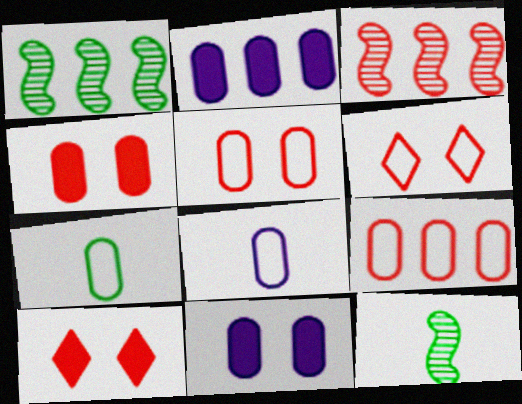[[1, 8, 10], 
[2, 6, 12]]